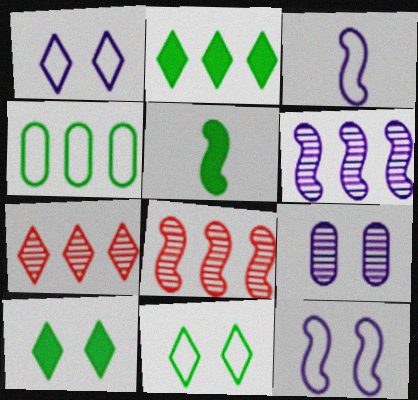[[5, 8, 12]]